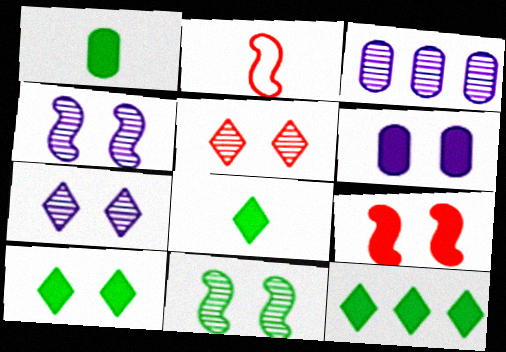[[2, 3, 10], 
[6, 9, 10], 
[8, 10, 12]]